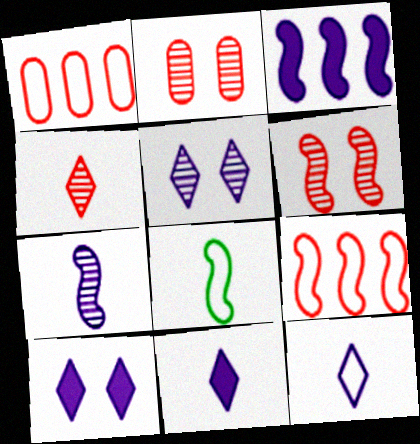[[3, 6, 8]]